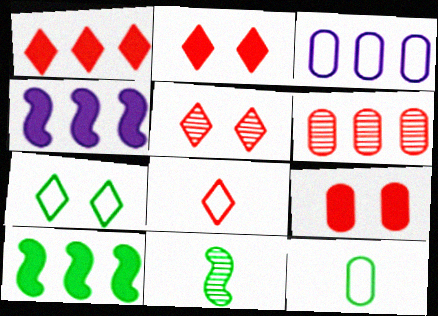[[1, 5, 8], 
[2, 3, 11], 
[4, 5, 12]]